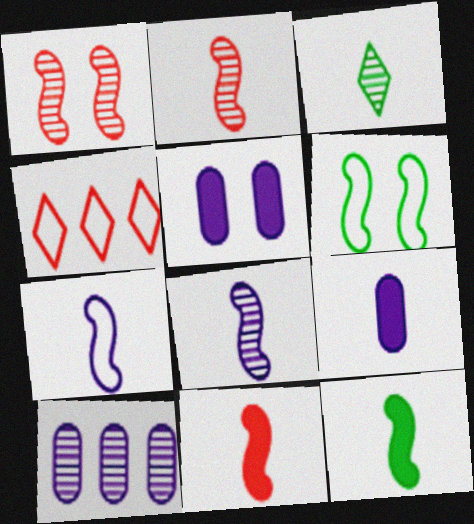[[1, 3, 10], 
[2, 7, 12]]